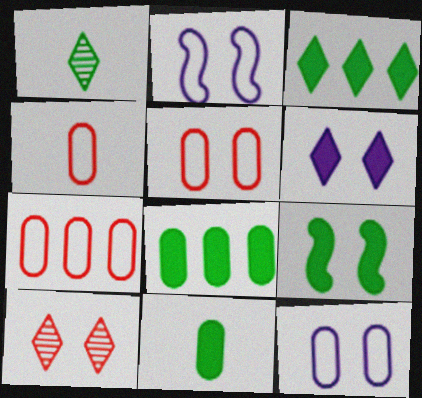[[3, 9, 11], 
[4, 5, 7], 
[9, 10, 12]]